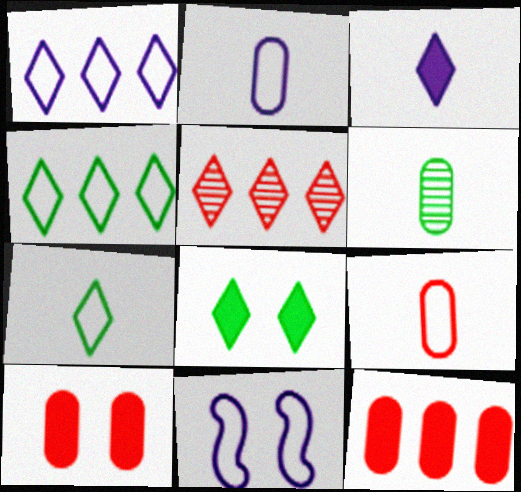[[1, 2, 11], 
[4, 9, 11]]